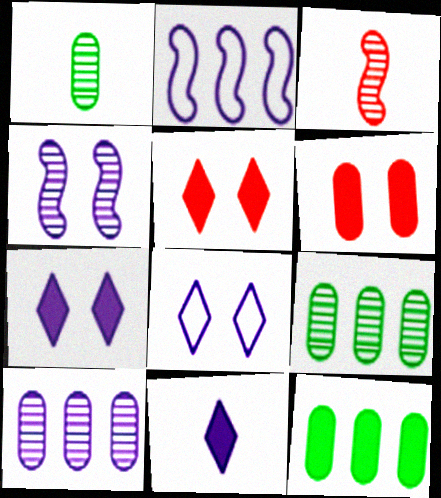[[1, 2, 5], 
[3, 8, 12]]